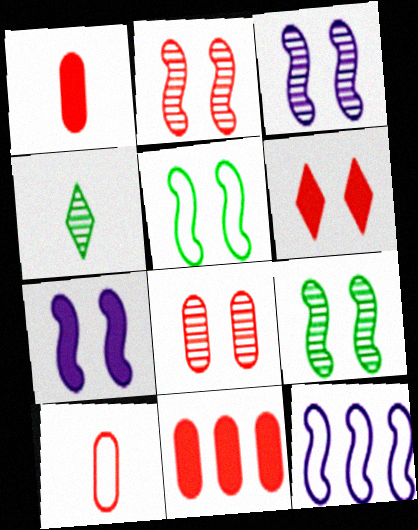[[2, 3, 9], 
[2, 5, 7], 
[8, 10, 11]]